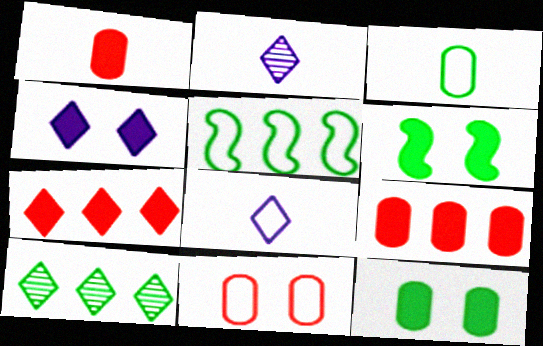[[3, 6, 10], 
[5, 8, 11]]